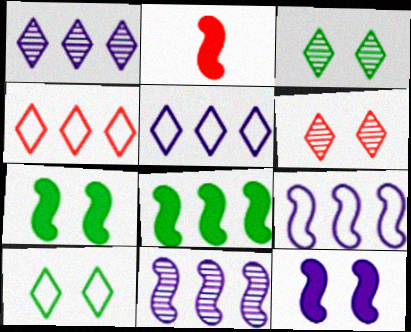[[2, 8, 12]]